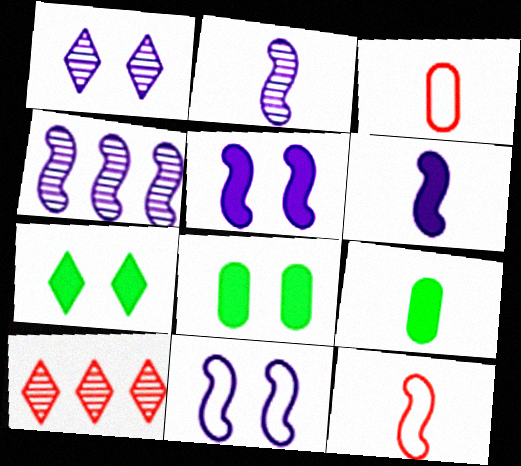[[3, 4, 7], 
[4, 6, 11], 
[9, 10, 11]]